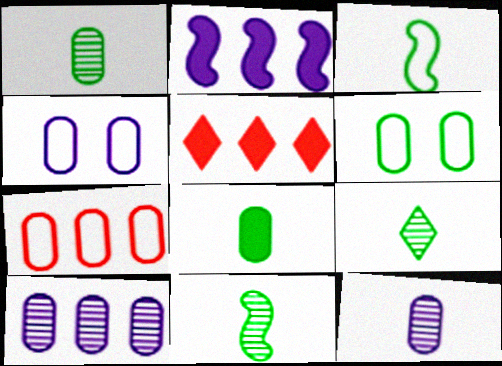[[1, 9, 11], 
[3, 8, 9], 
[4, 5, 11]]